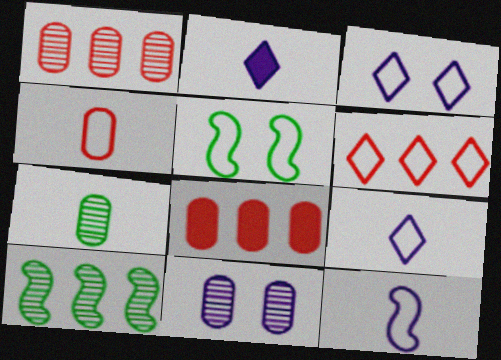[[1, 2, 5], 
[1, 7, 11]]